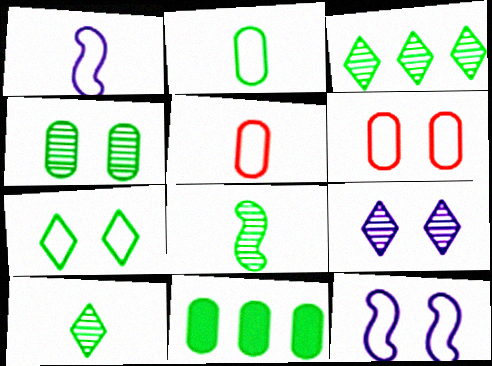[[2, 4, 11], 
[3, 4, 8], 
[6, 7, 12], 
[7, 8, 11]]